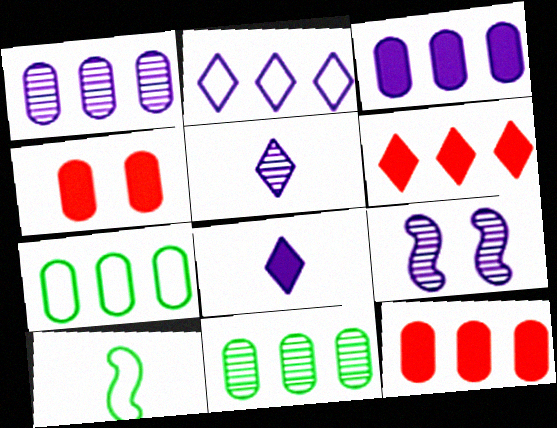[[1, 5, 9], 
[1, 7, 12]]